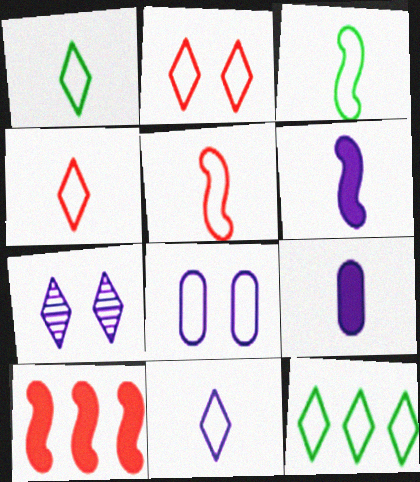[[1, 4, 11], 
[2, 11, 12], 
[5, 8, 12]]